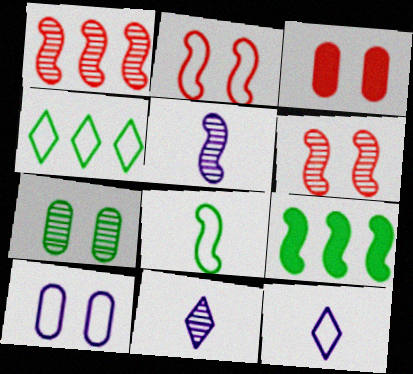[[1, 7, 11], 
[2, 5, 9], 
[3, 4, 5], 
[3, 7, 10]]